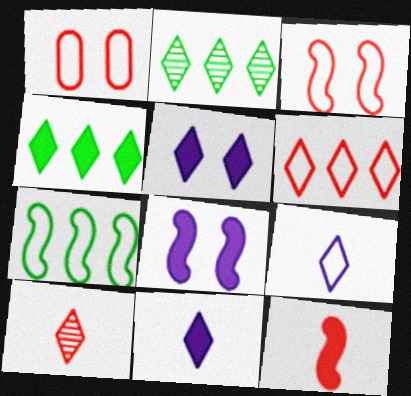[[1, 7, 9]]